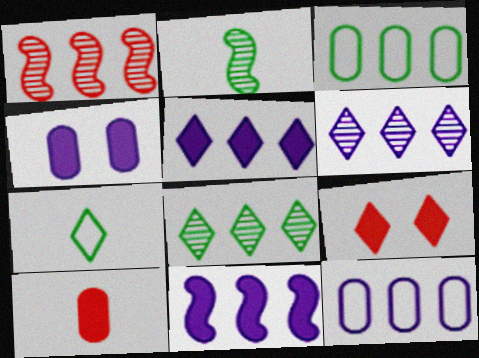[[1, 3, 5], 
[1, 4, 7], 
[2, 9, 12], 
[6, 7, 9], 
[6, 11, 12]]